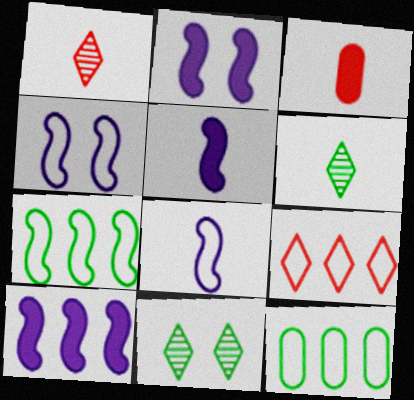[[1, 2, 12], 
[2, 5, 10], 
[3, 6, 8]]